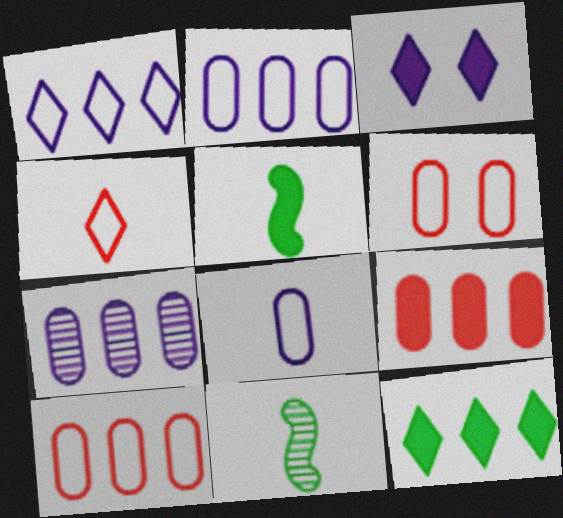[[3, 5, 9], 
[3, 10, 11]]